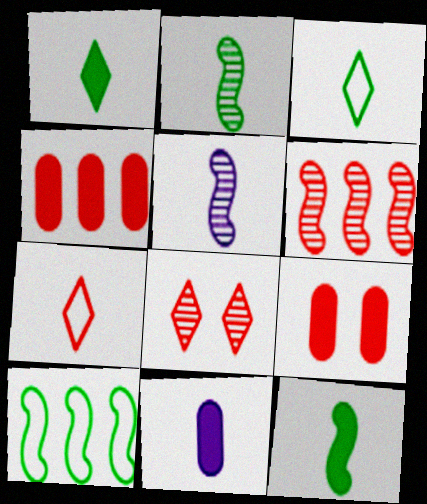[[2, 7, 11], 
[6, 7, 9], 
[8, 10, 11]]